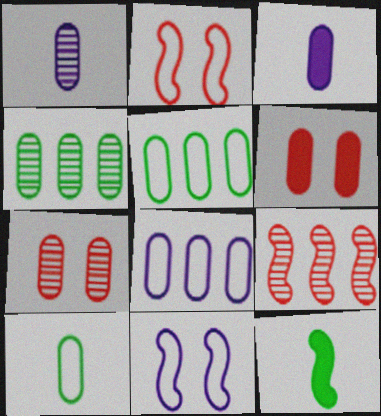[[1, 4, 7], 
[1, 5, 6], 
[3, 5, 7], 
[9, 11, 12]]